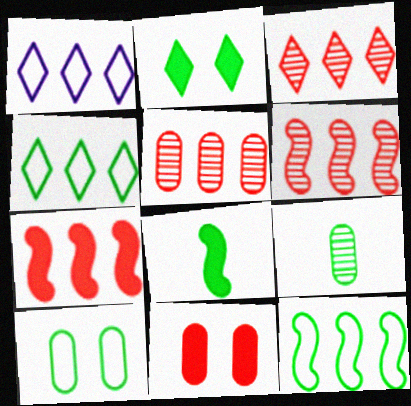[[2, 9, 12], 
[3, 5, 6]]